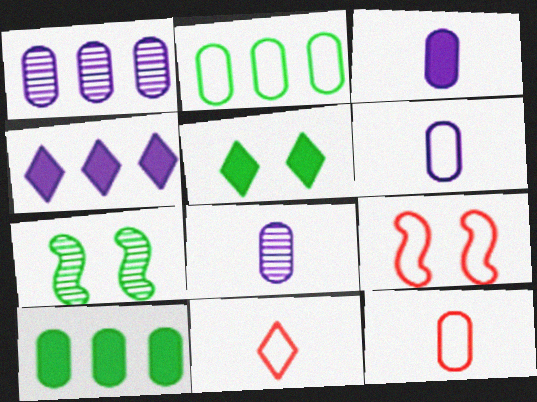[[3, 6, 8], 
[4, 7, 12]]